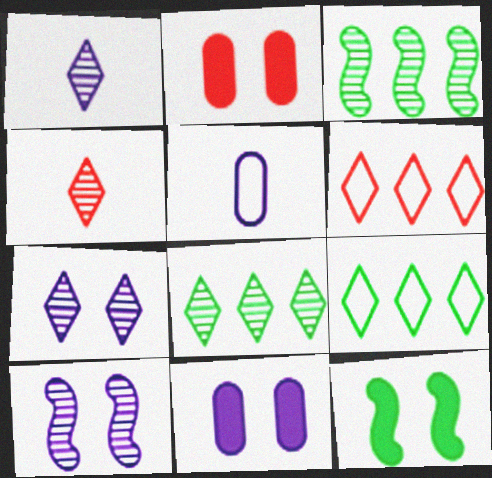[[4, 7, 8]]